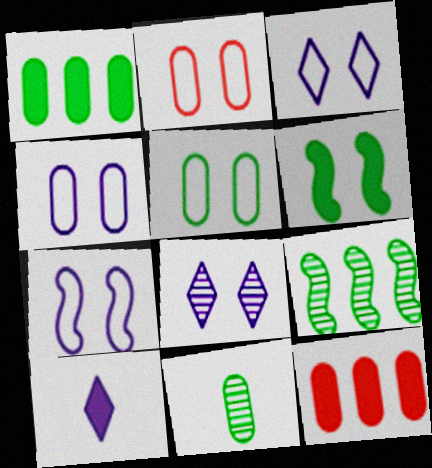[[1, 5, 11], 
[2, 4, 5], 
[2, 6, 8], 
[2, 9, 10], 
[3, 4, 7], 
[4, 11, 12], 
[6, 10, 12]]